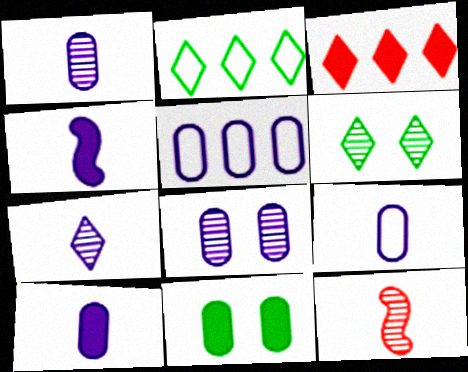[[1, 9, 10], 
[3, 4, 11], 
[4, 7, 9], 
[5, 8, 10]]